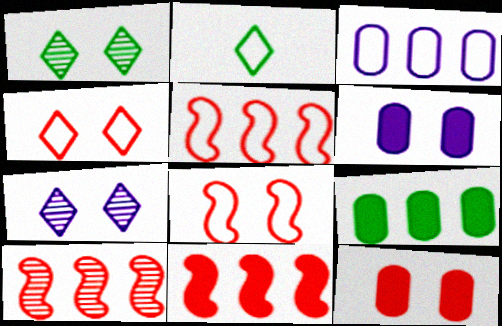[[1, 6, 8], 
[2, 3, 8], 
[2, 6, 10], 
[5, 10, 11]]